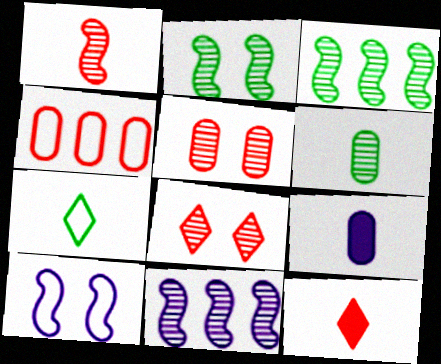[[1, 2, 11], 
[1, 7, 9], 
[4, 7, 10], 
[6, 8, 11]]